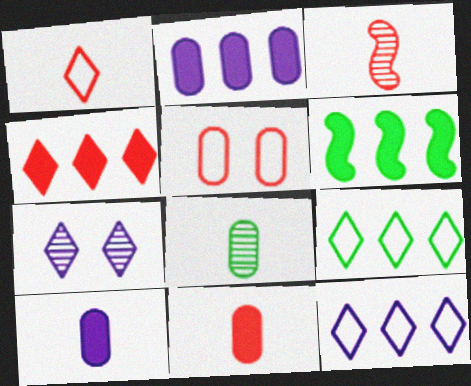[[1, 3, 11], 
[2, 4, 6], 
[2, 5, 8], 
[3, 4, 5]]